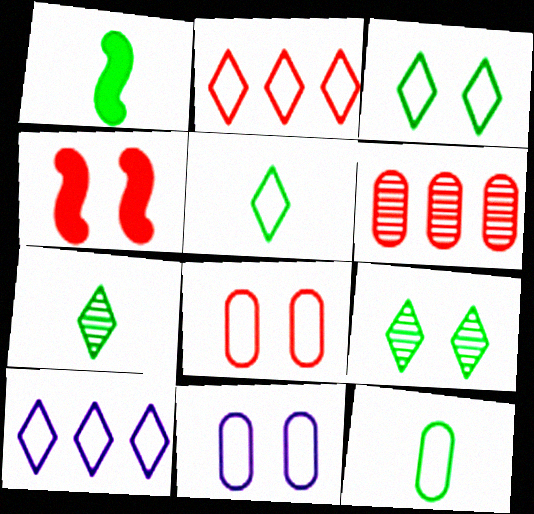[[1, 7, 12], 
[4, 9, 11]]